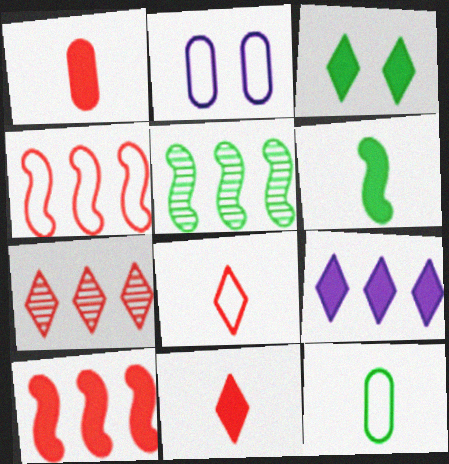[[2, 5, 11], 
[2, 6, 7], 
[3, 5, 12], 
[3, 9, 11]]